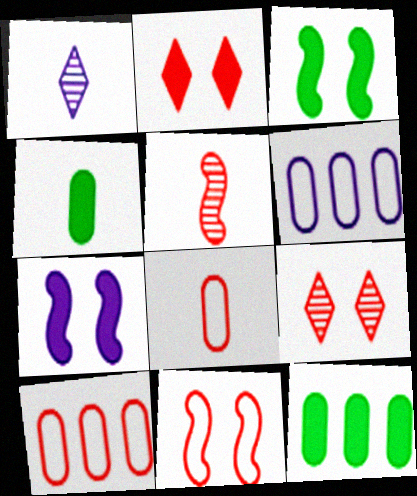[[1, 3, 10], 
[1, 6, 7], 
[1, 11, 12], 
[2, 5, 10]]